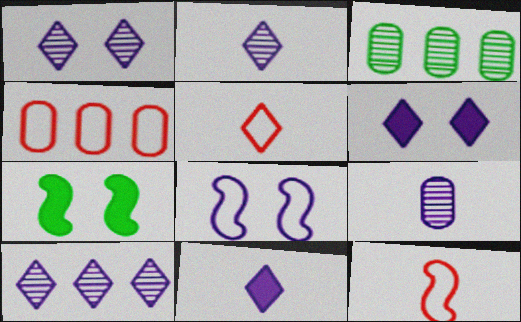[[1, 2, 10], 
[2, 4, 7], 
[3, 6, 12]]